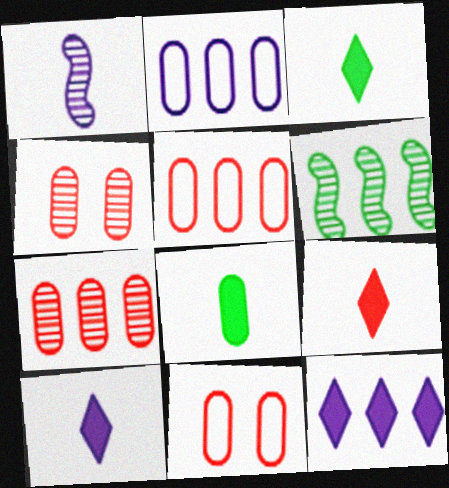[[2, 4, 8], 
[3, 9, 10], 
[5, 6, 12], 
[6, 10, 11]]